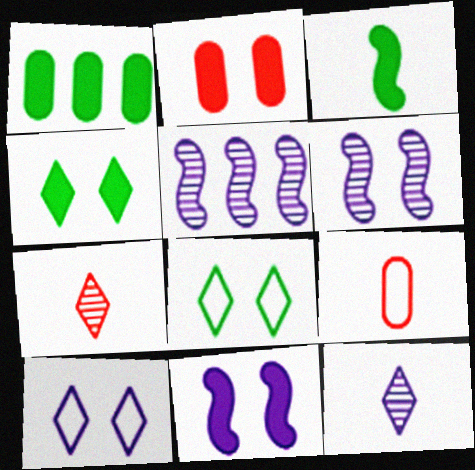[[1, 3, 4], 
[2, 4, 11], 
[2, 6, 8], 
[3, 9, 12], 
[4, 5, 9]]